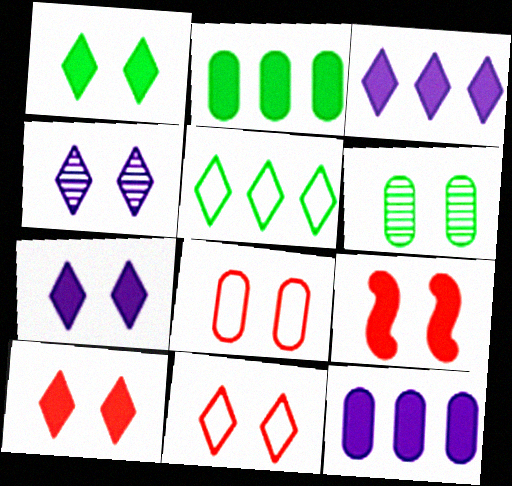[[1, 4, 11], 
[1, 7, 10]]